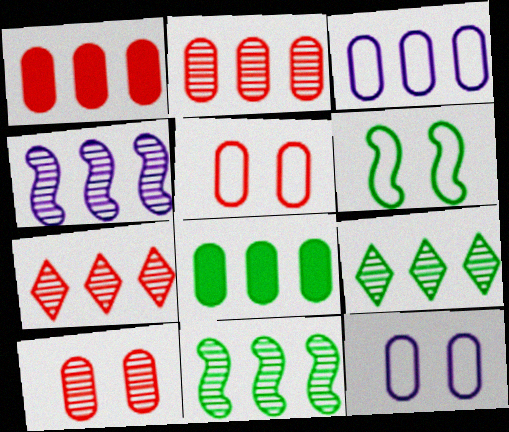[[2, 3, 8], 
[2, 4, 9]]